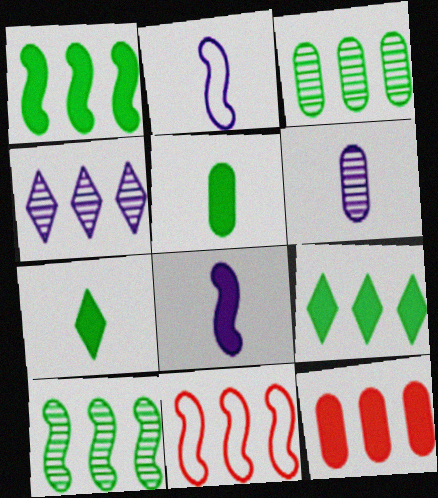[]